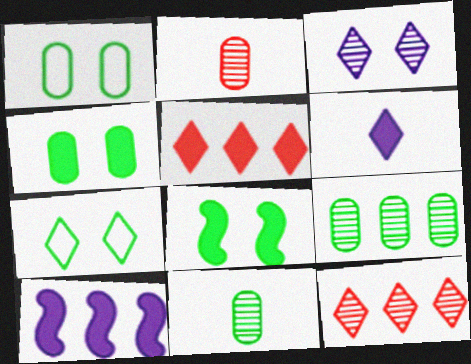[[2, 7, 10], 
[6, 7, 12]]